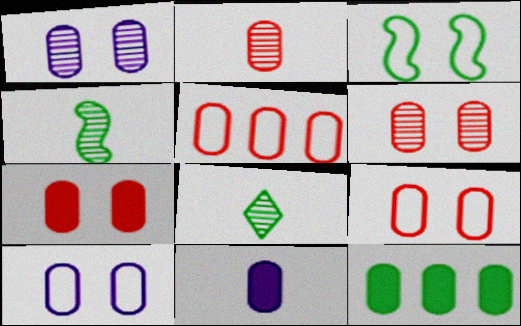[[2, 5, 7], 
[2, 10, 12], 
[3, 8, 12], 
[6, 7, 9], 
[7, 11, 12]]